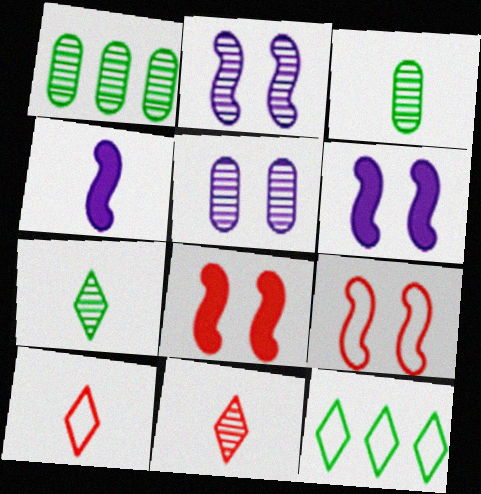[[1, 2, 11], 
[1, 6, 10], 
[3, 4, 10]]